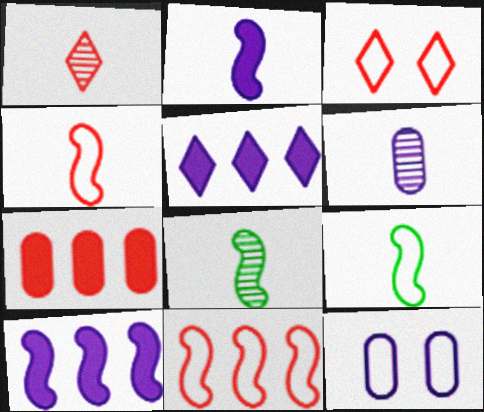[[1, 6, 8], 
[2, 4, 8]]